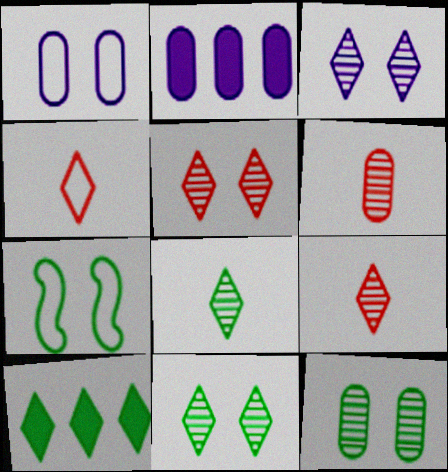[[2, 7, 9], 
[3, 4, 10], 
[3, 5, 11]]